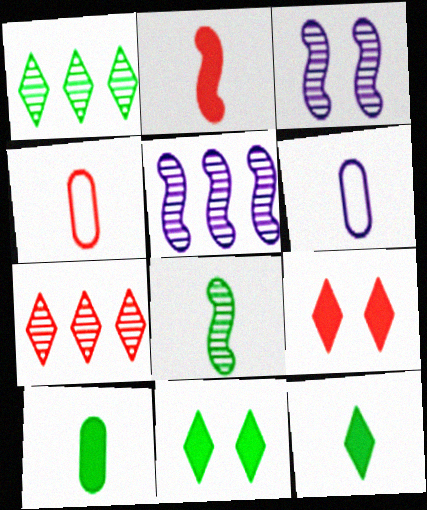[[4, 5, 11]]